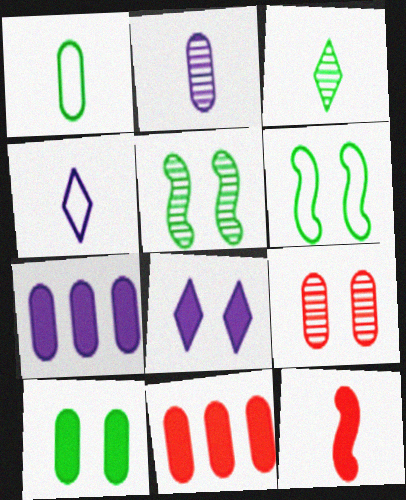[[1, 7, 9], 
[4, 5, 11], 
[6, 8, 9]]